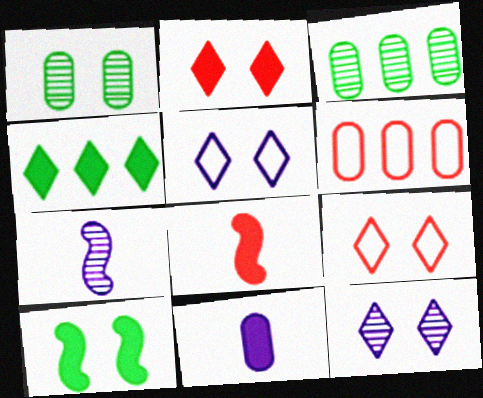[[1, 6, 11], 
[3, 5, 8]]